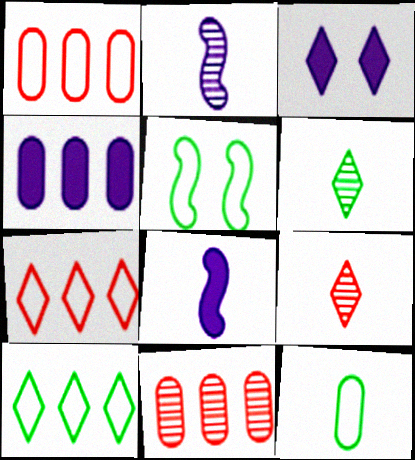[[3, 4, 8], 
[3, 6, 7], 
[3, 9, 10], 
[4, 5, 9], 
[5, 10, 12], 
[8, 9, 12]]